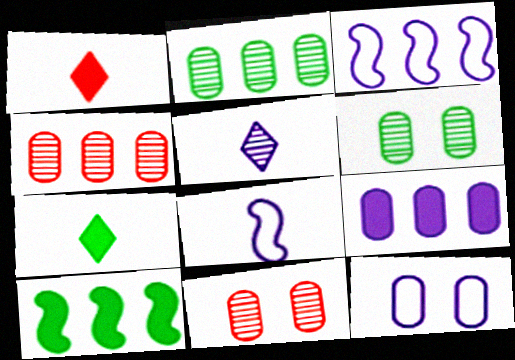[[1, 3, 6], 
[3, 7, 11]]